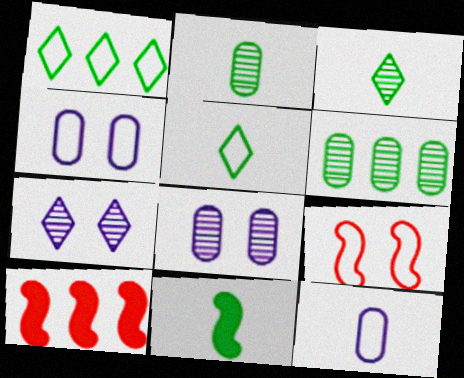[[1, 9, 12], 
[2, 5, 11], 
[3, 4, 10], 
[5, 8, 10]]